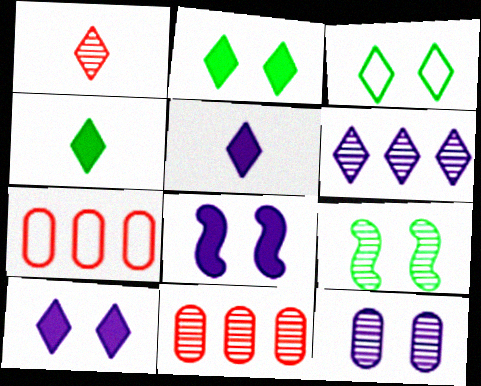[[5, 7, 9]]